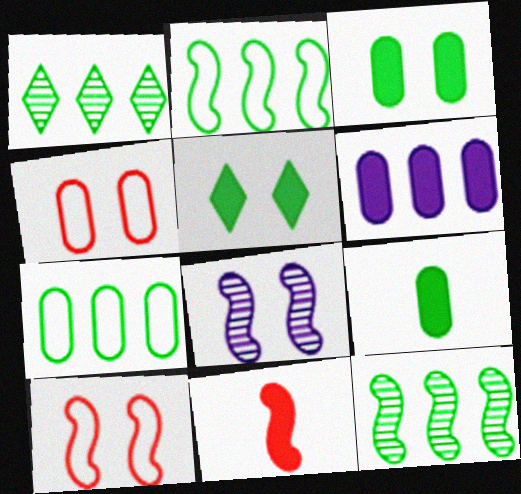[[2, 8, 11], 
[4, 5, 8], 
[5, 6, 11]]